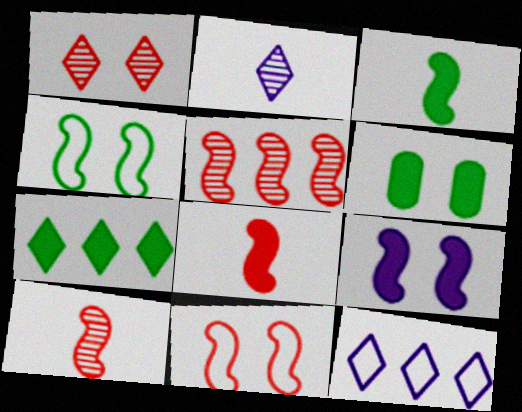[[3, 6, 7], 
[5, 8, 11], 
[6, 10, 12]]